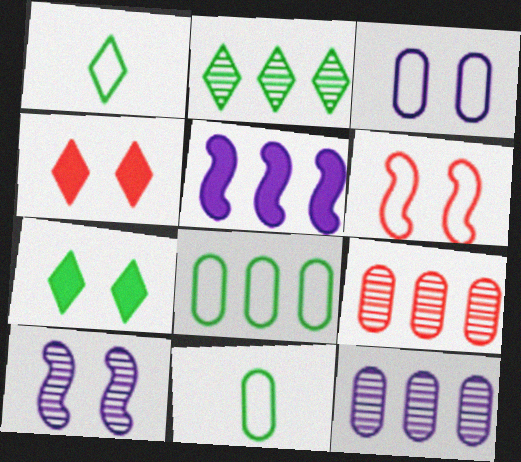[[1, 2, 7]]